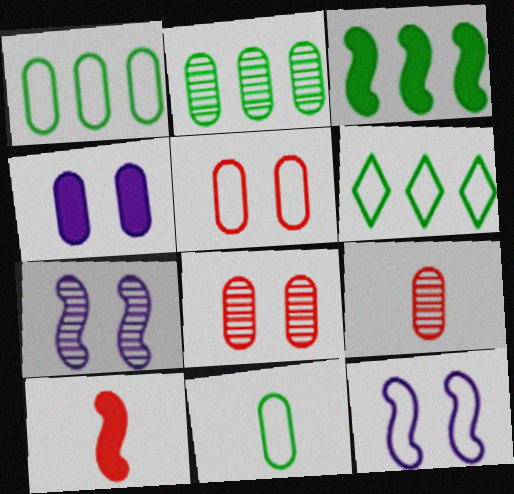[[1, 4, 9], 
[2, 3, 6]]